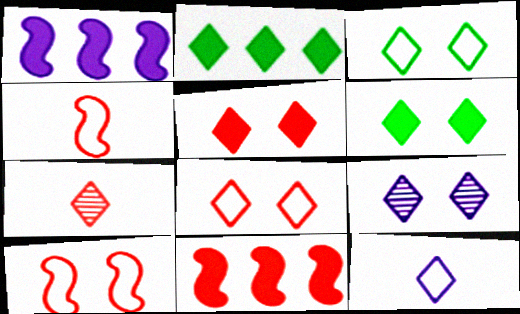[[3, 5, 9], 
[6, 8, 9]]